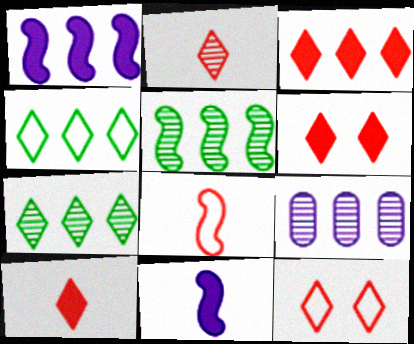[[2, 3, 12], 
[3, 6, 10]]